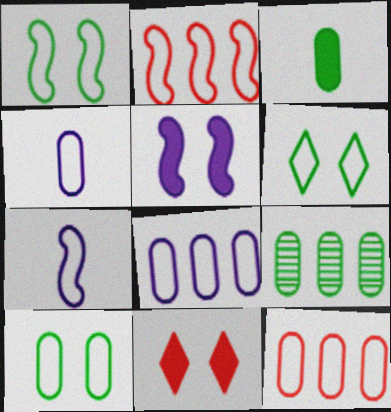[[1, 2, 7], 
[1, 6, 10], 
[2, 4, 6], 
[3, 9, 10], 
[4, 10, 12], 
[6, 7, 12], 
[7, 9, 11]]